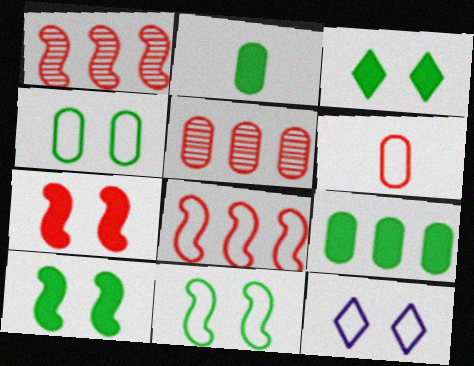[[1, 2, 12]]